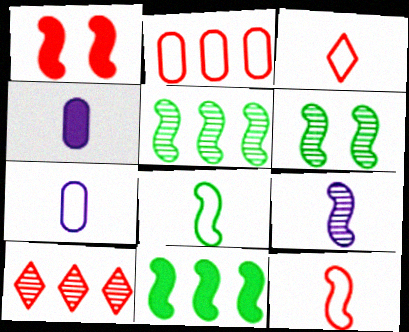[[3, 7, 8], 
[6, 8, 11]]